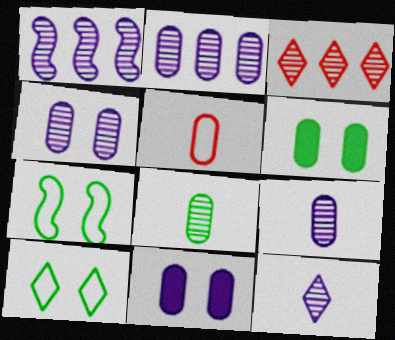[[1, 4, 12], 
[2, 4, 9], 
[2, 5, 6]]